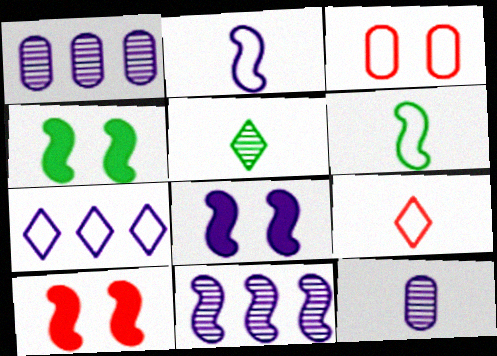[[1, 4, 9], 
[2, 8, 11], 
[3, 6, 7], 
[4, 8, 10], 
[6, 10, 11], 
[7, 8, 12]]